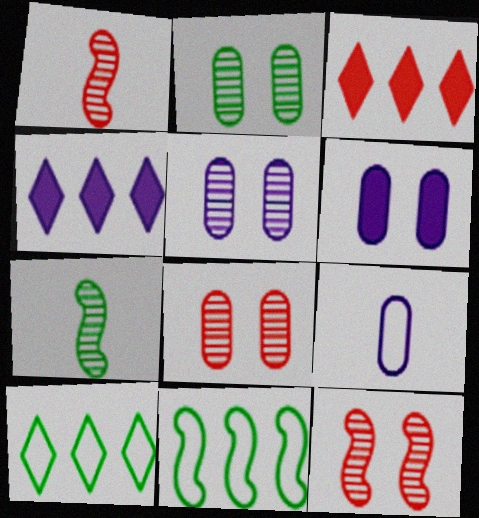[[1, 6, 10], 
[2, 5, 8]]